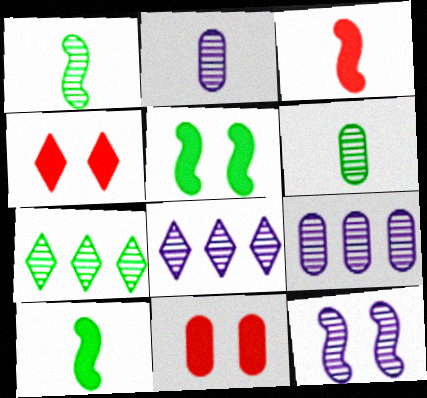[[2, 8, 12]]